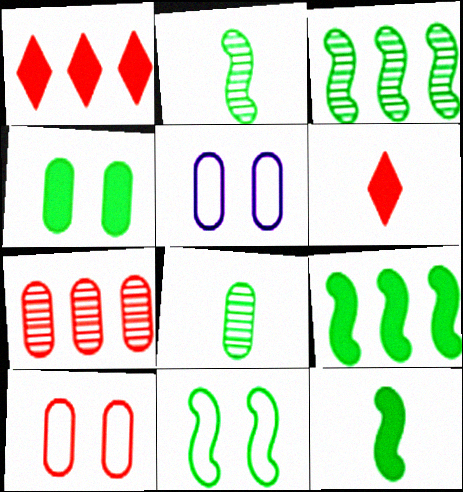[[1, 2, 5], 
[2, 9, 11], 
[3, 5, 6], 
[3, 11, 12]]